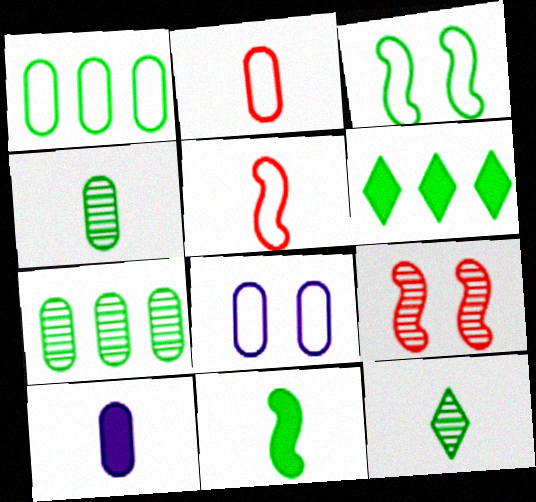[[1, 2, 8], 
[2, 4, 10], 
[3, 4, 6], 
[5, 10, 12]]